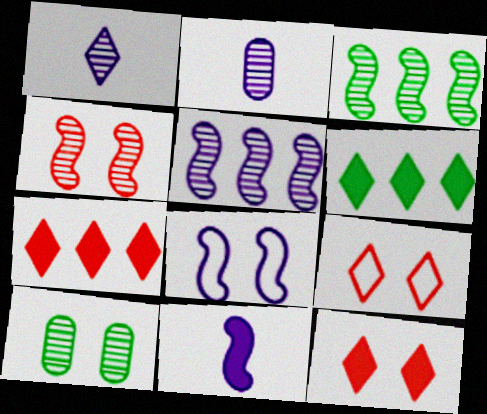[[1, 6, 9], 
[5, 8, 11], 
[8, 10, 12]]